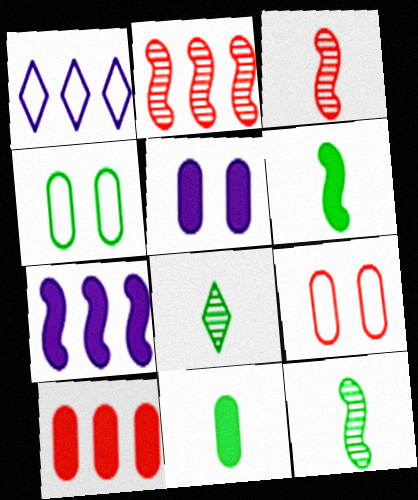[[5, 10, 11], 
[7, 8, 9]]